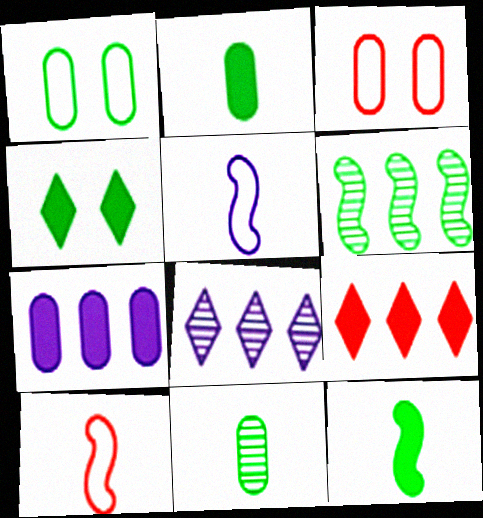[[3, 7, 11], 
[3, 8, 12]]